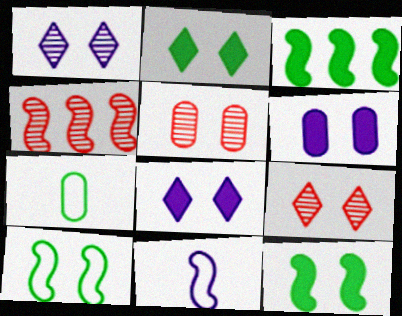[[4, 7, 8], 
[4, 11, 12], 
[5, 8, 10], 
[6, 9, 10]]